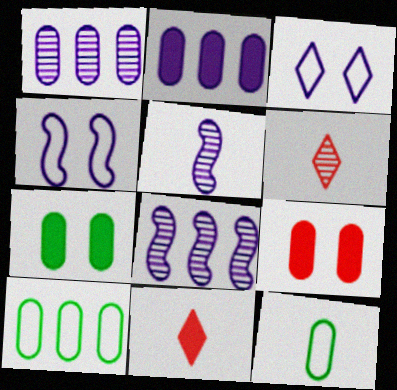[[1, 9, 12], 
[2, 3, 5], 
[5, 11, 12]]